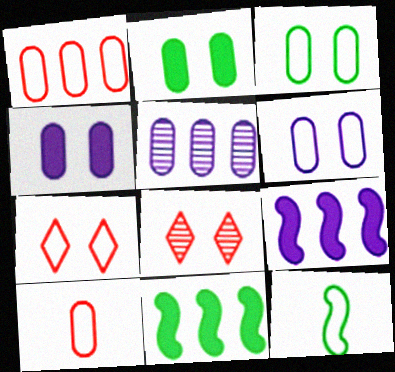[[2, 5, 10]]